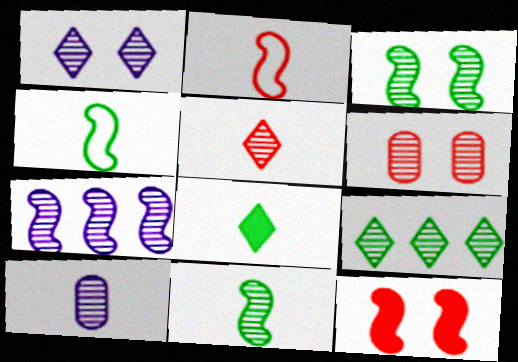[[1, 3, 6], 
[1, 5, 9], 
[1, 7, 10], 
[2, 8, 10], 
[4, 7, 12], 
[5, 10, 11]]